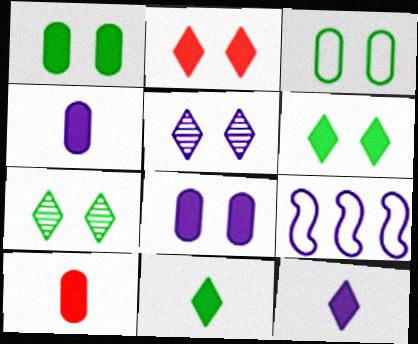[[4, 5, 9], 
[7, 9, 10]]